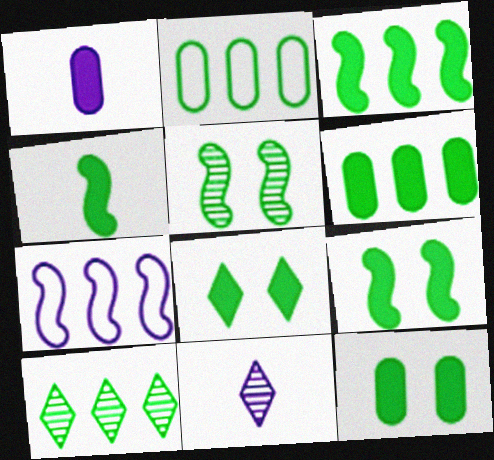[[2, 3, 10], 
[3, 4, 9], 
[4, 6, 8], 
[8, 9, 12]]